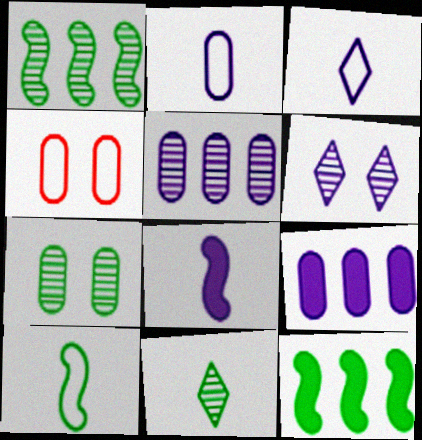[[1, 7, 11]]